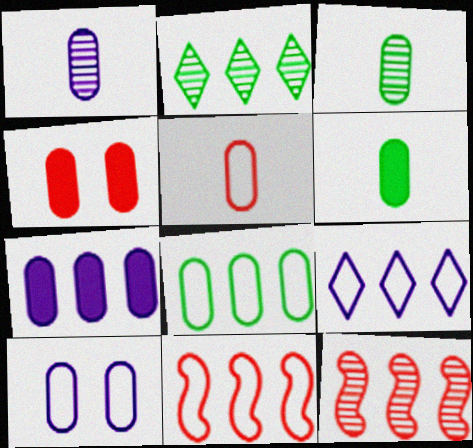[[1, 4, 8], 
[1, 5, 6], 
[1, 7, 10], 
[2, 7, 11], 
[4, 6, 7], 
[5, 8, 10], 
[8, 9, 11]]